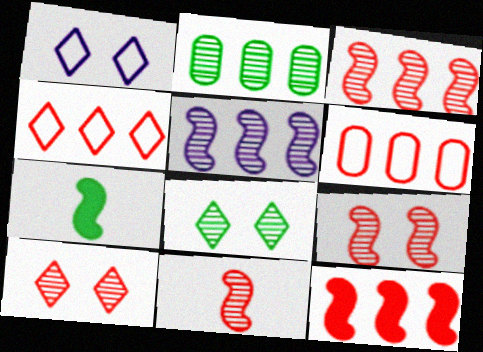[[3, 9, 11]]